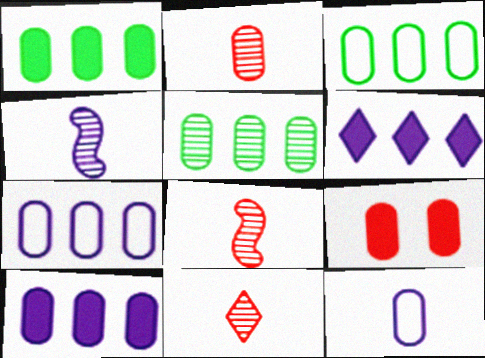[[1, 3, 5], 
[2, 8, 11], 
[5, 9, 12]]